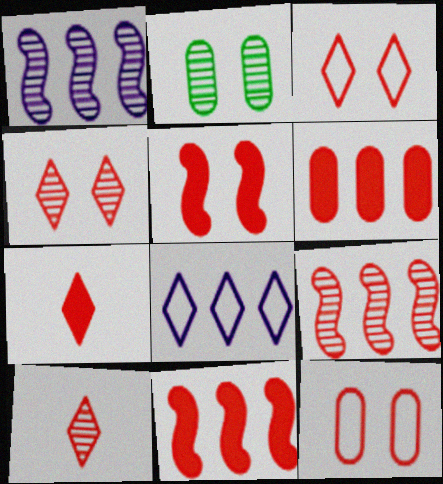[[1, 2, 10], 
[4, 5, 12], 
[5, 6, 7], 
[7, 9, 12], 
[10, 11, 12]]